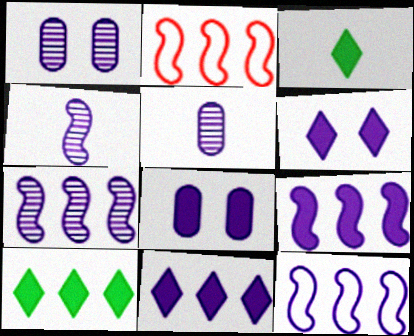[[1, 2, 3], 
[5, 6, 12], 
[7, 9, 12]]